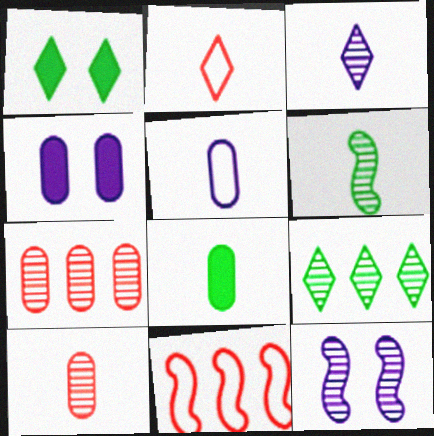[[3, 6, 10], 
[5, 8, 10], 
[9, 10, 12]]